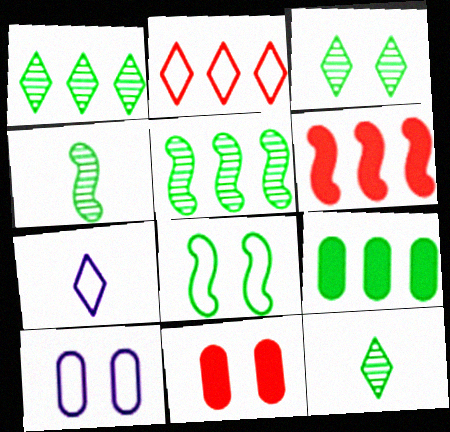[[1, 3, 12], 
[5, 7, 11], 
[6, 10, 12], 
[8, 9, 12]]